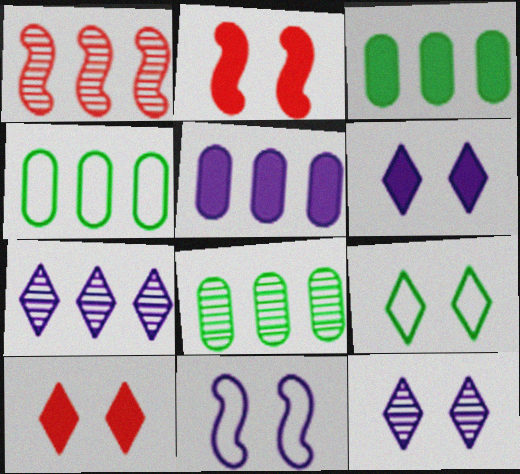[[1, 7, 8], 
[3, 4, 8], 
[9, 10, 12]]